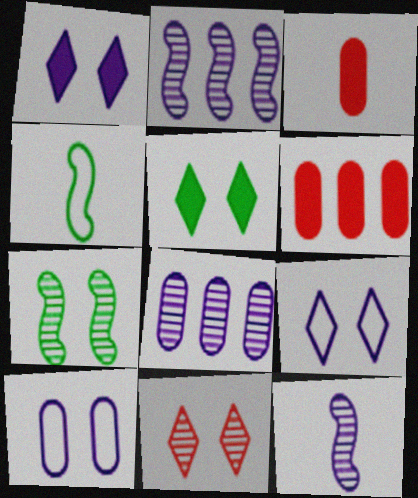[[5, 9, 11]]